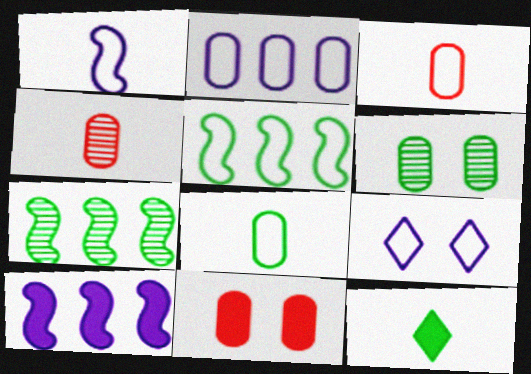[[1, 2, 9], 
[1, 4, 12], 
[3, 5, 9], 
[5, 6, 12], 
[10, 11, 12]]